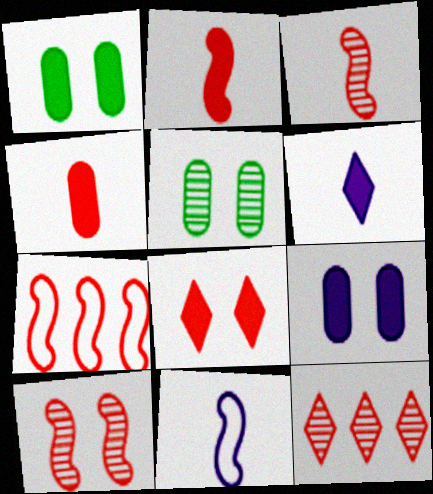[[1, 11, 12], 
[2, 7, 10], 
[5, 6, 7]]